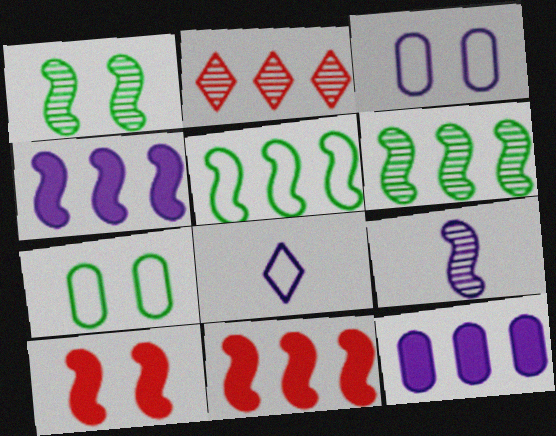[[2, 5, 12], 
[5, 9, 10]]